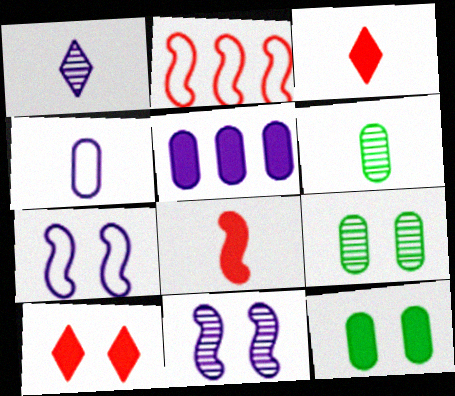[[1, 2, 12], 
[1, 5, 7], 
[7, 9, 10]]